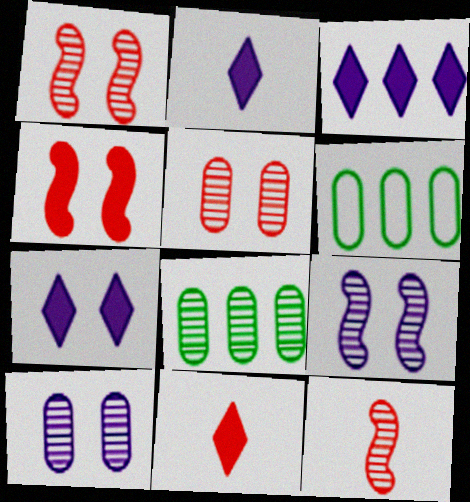[[1, 2, 6], 
[2, 3, 7], 
[6, 7, 12], 
[6, 9, 11]]